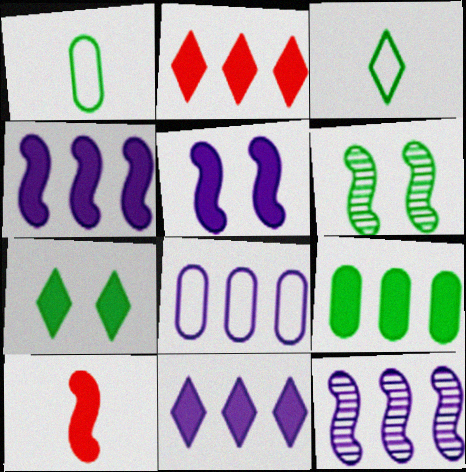[[2, 4, 9], 
[3, 6, 9], 
[8, 11, 12]]